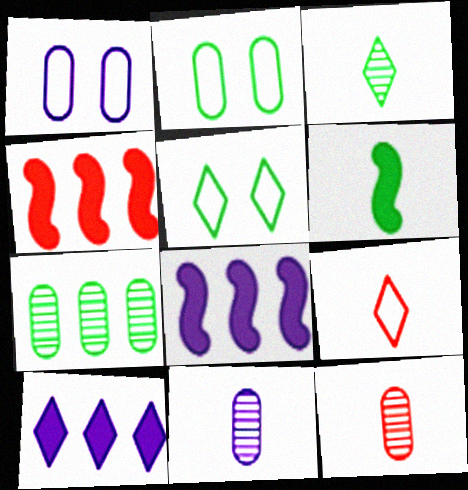[[1, 3, 4], 
[4, 5, 11], 
[5, 6, 7], 
[5, 8, 12], 
[6, 9, 11]]